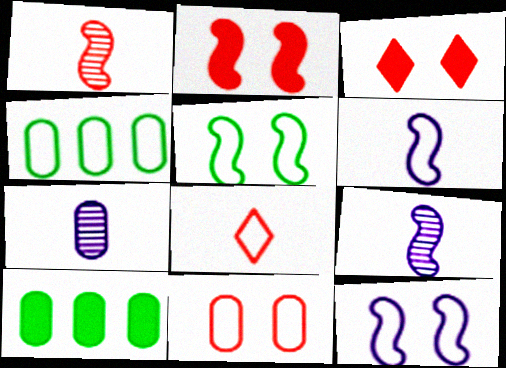[[3, 4, 9], 
[4, 8, 12], 
[7, 10, 11]]